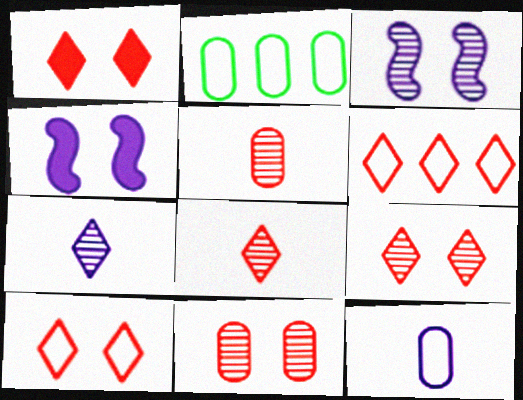[[1, 6, 8], 
[1, 9, 10], 
[2, 4, 8]]